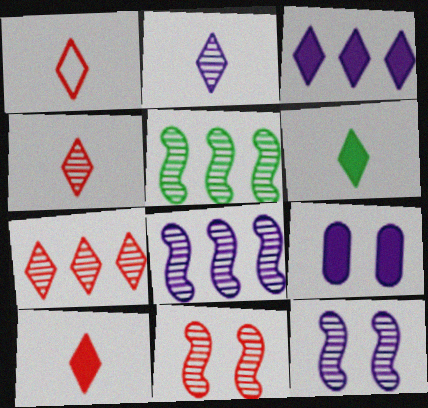[[1, 2, 6], 
[1, 4, 10], 
[1, 5, 9]]